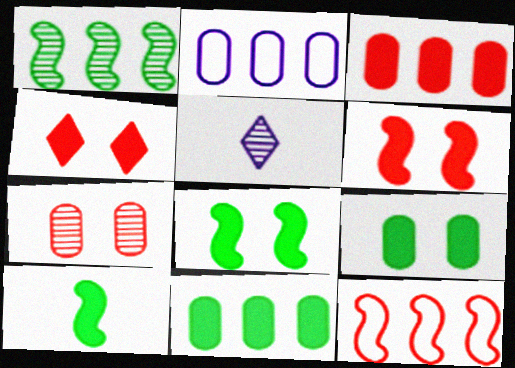[[1, 5, 7], 
[5, 9, 12]]